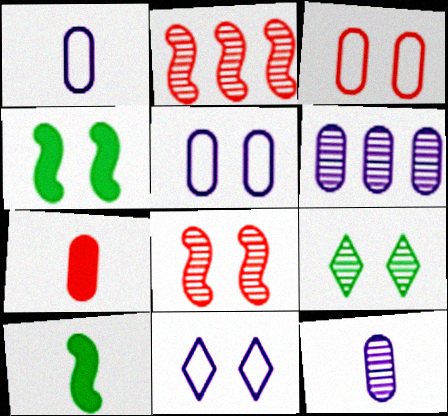[[2, 9, 12]]